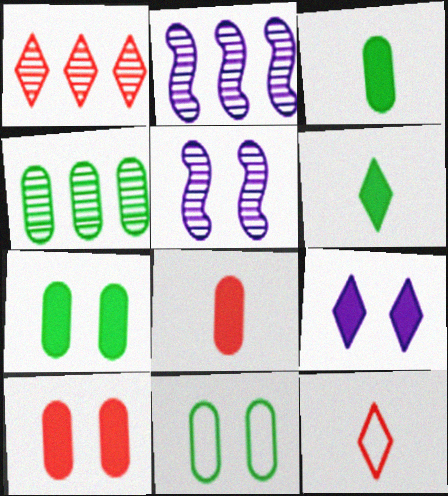[[1, 2, 4], 
[2, 7, 12], 
[3, 4, 11]]